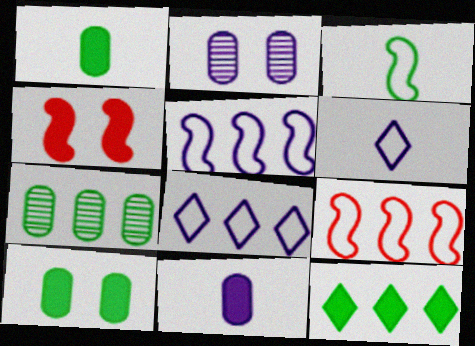[[4, 6, 7], 
[4, 11, 12]]